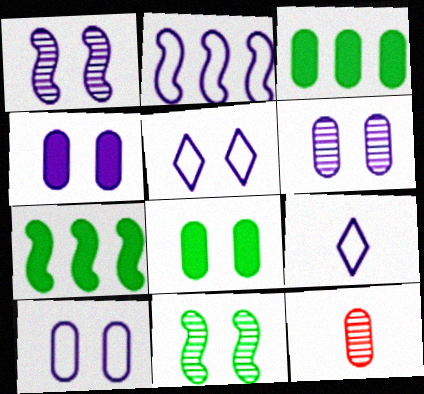[[1, 4, 5], 
[2, 9, 10], 
[3, 10, 12], 
[4, 6, 10], 
[5, 7, 12]]